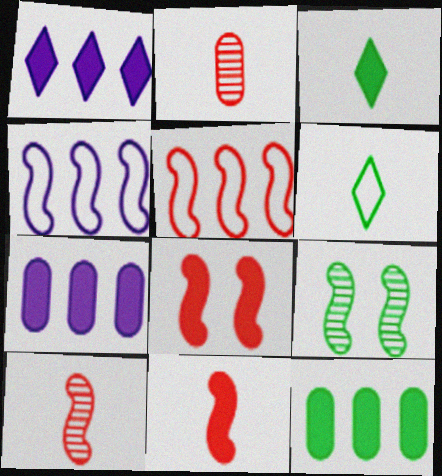[[3, 7, 8], 
[4, 9, 11], 
[5, 8, 10], 
[6, 9, 12]]